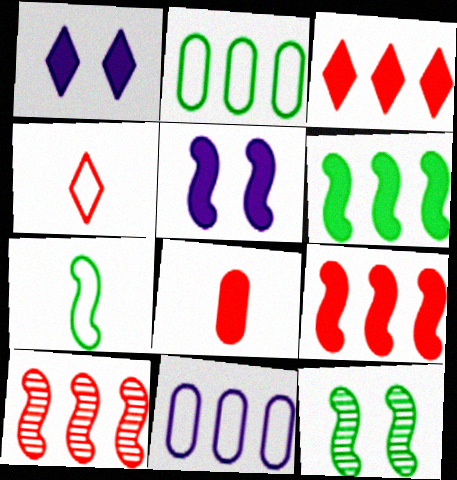[[1, 6, 8], 
[5, 7, 10], 
[6, 7, 12]]